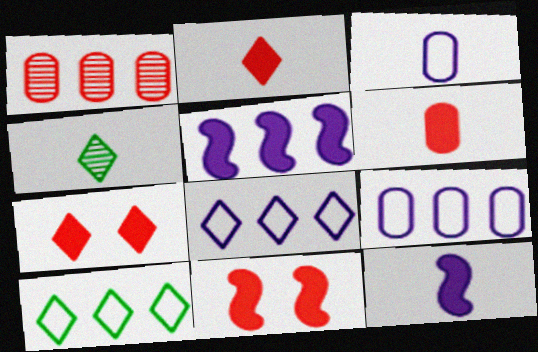[[1, 5, 10], 
[4, 7, 8], 
[4, 9, 11]]